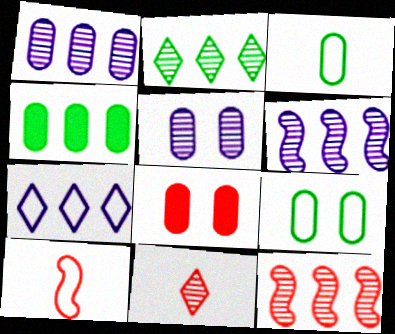[[1, 2, 12], 
[1, 3, 8], 
[4, 7, 12], 
[5, 8, 9], 
[7, 9, 10]]